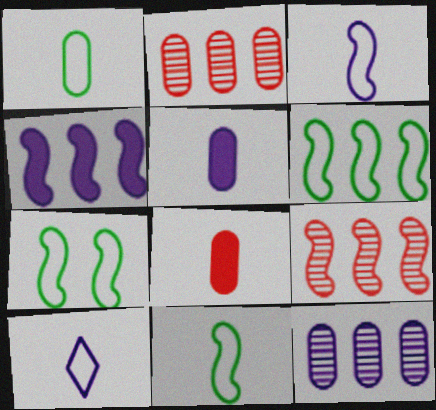[[4, 6, 9], 
[6, 7, 11]]